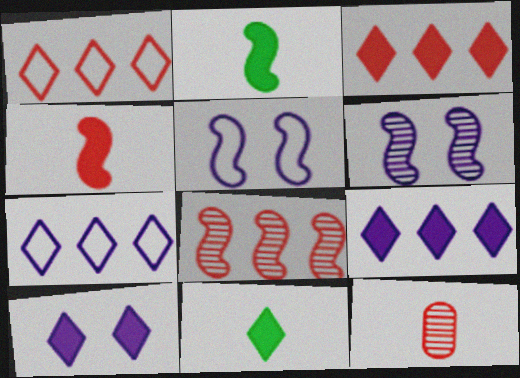[[2, 5, 8], 
[3, 10, 11]]